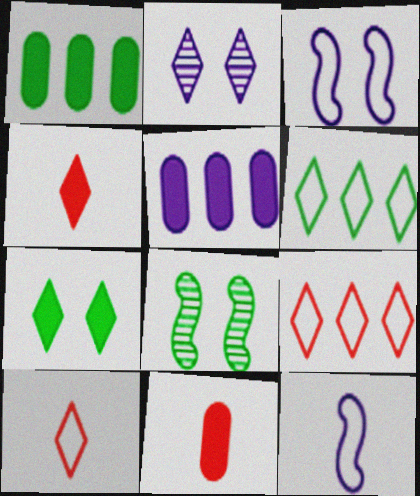[[2, 4, 6], 
[2, 5, 12], 
[5, 8, 10]]